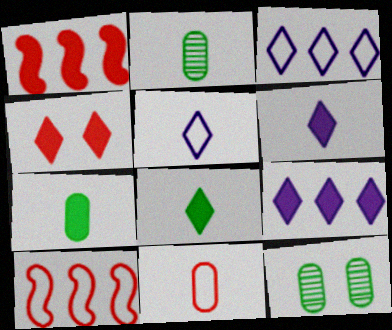[[1, 5, 12], 
[4, 8, 9], 
[6, 10, 12]]